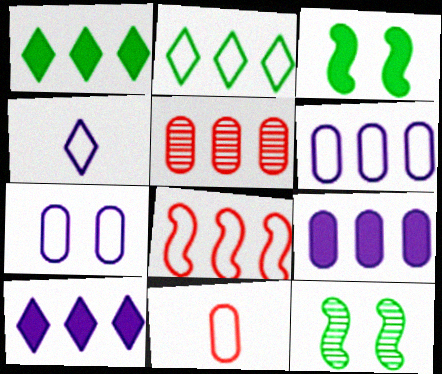[[2, 6, 8], 
[3, 4, 5], 
[10, 11, 12]]